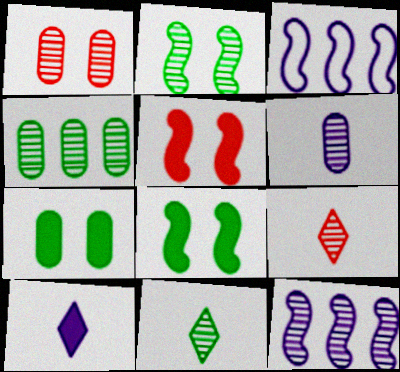[[1, 4, 6], 
[1, 11, 12], 
[2, 4, 11], 
[3, 7, 9]]